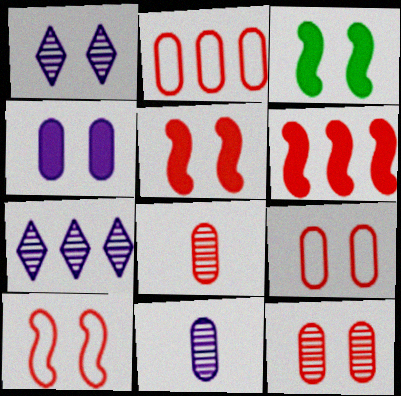[[1, 3, 9]]